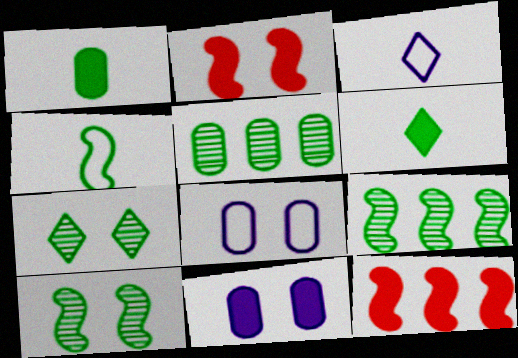[[2, 3, 5], 
[2, 7, 8], 
[6, 11, 12]]